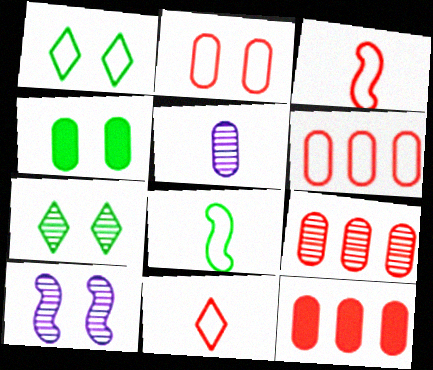[[4, 5, 6], 
[6, 9, 12]]